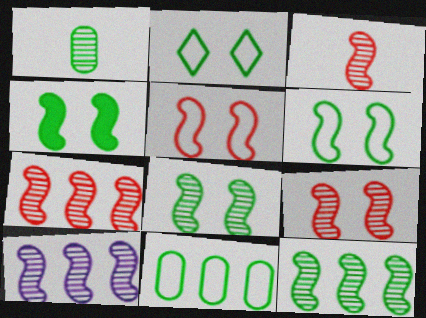[[3, 7, 9], 
[3, 8, 10], 
[4, 6, 8], 
[7, 10, 12]]